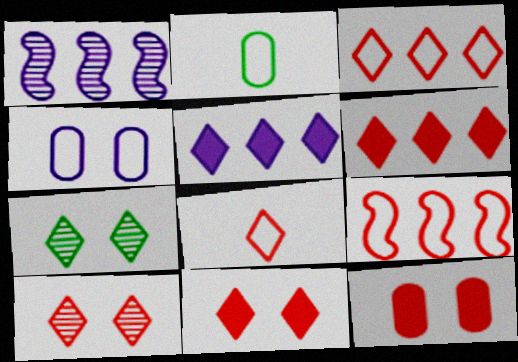[[1, 2, 11], 
[5, 7, 8], 
[6, 8, 10]]